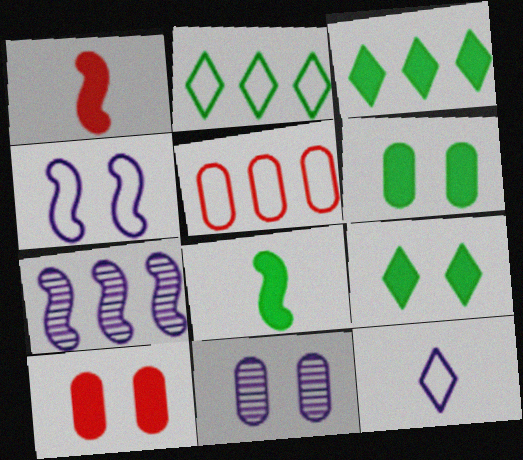[[1, 2, 11], 
[3, 5, 7], 
[3, 6, 8]]